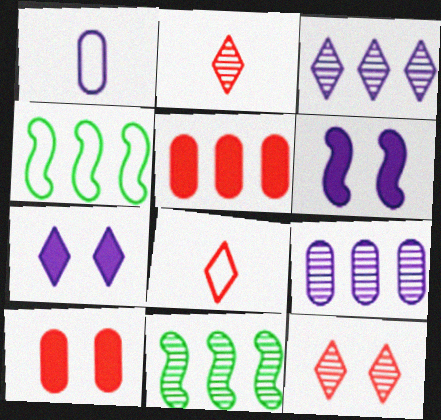[[1, 3, 6], 
[3, 4, 5]]